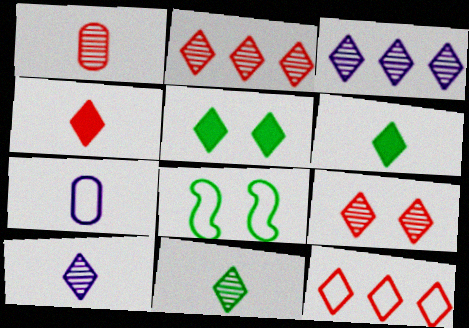[[3, 9, 11], 
[4, 9, 12], 
[5, 10, 12], 
[7, 8, 12]]